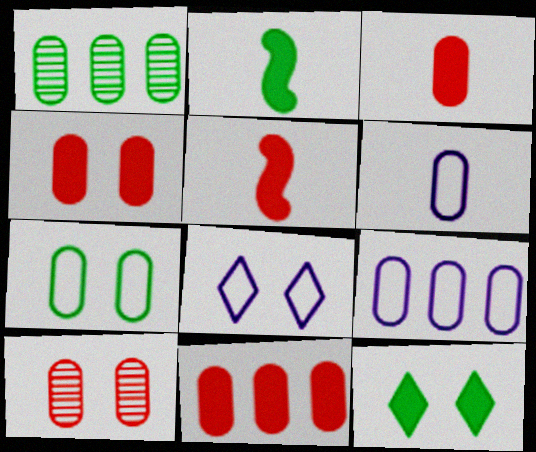[[1, 4, 6], 
[1, 5, 8], 
[1, 9, 11], 
[3, 4, 11]]